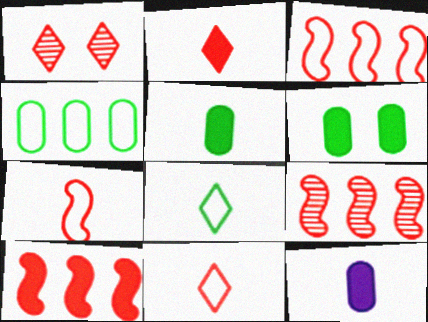[[3, 9, 10]]